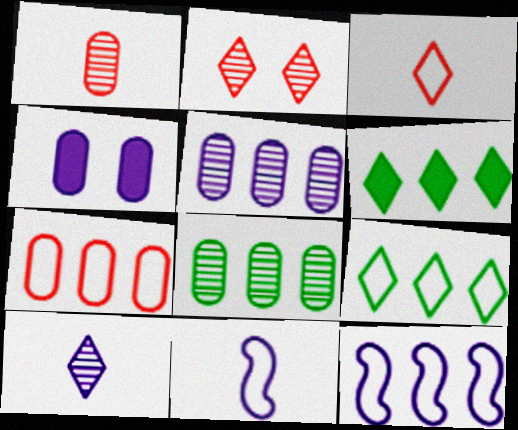[[4, 10, 12], 
[7, 9, 12]]